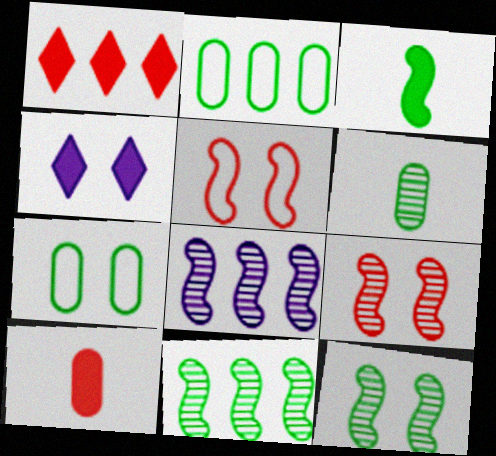[[1, 2, 8], 
[3, 5, 8], 
[4, 7, 9]]